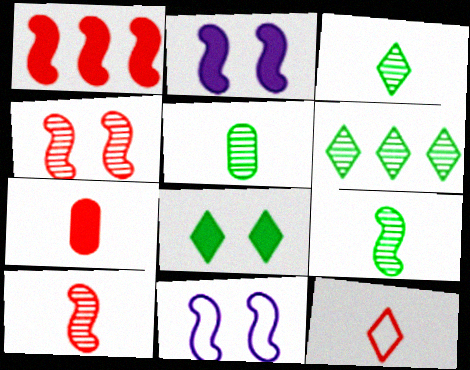[[1, 9, 11], 
[3, 5, 9], 
[6, 7, 11], 
[7, 10, 12]]